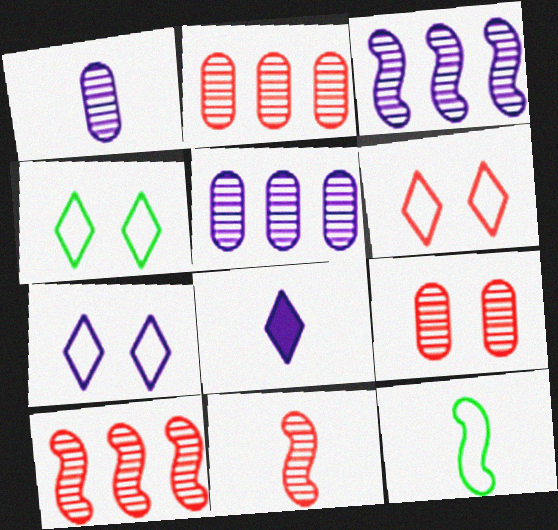[[4, 6, 7]]